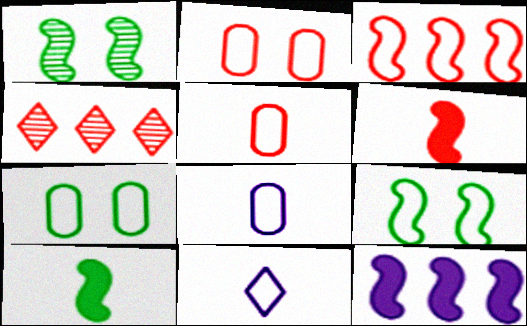[[2, 4, 6], 
[3, 7, 11]]